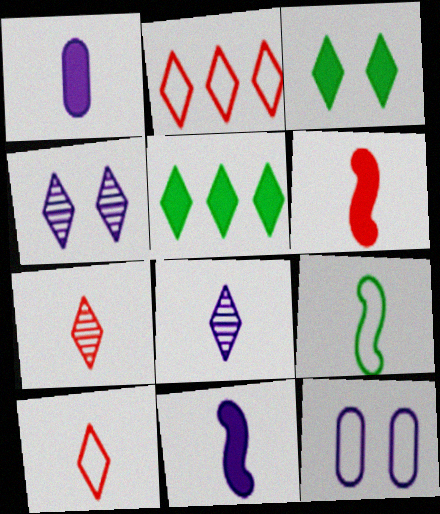[[1, 7, 9], 
[2, 3, 8], 
[2, 9, 12], 
[4, 5, 10]]